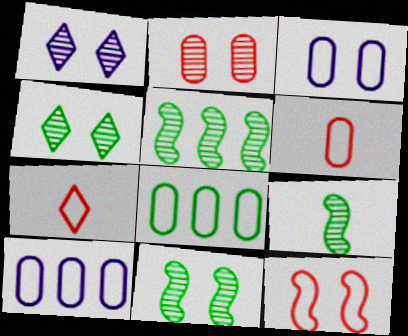[[1, 2, 11], 
[3, 6, 8], 
[5, 9, 11]]